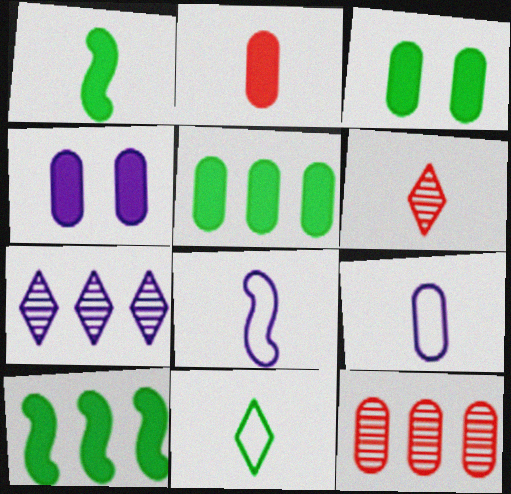[[1, 6, 9], 
[2, 4, 5], 
[3, 9, 12], 
[4, 7, 8]]